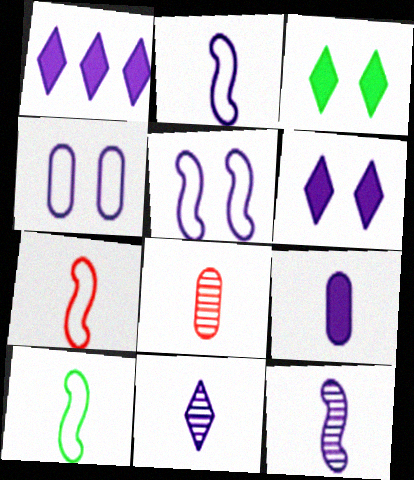[[1, 4, 12], 
[2, 7, 10], 
[2, 9, 11]]